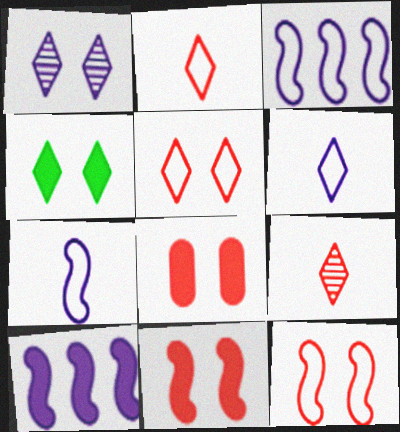[[1, 4, 5]]